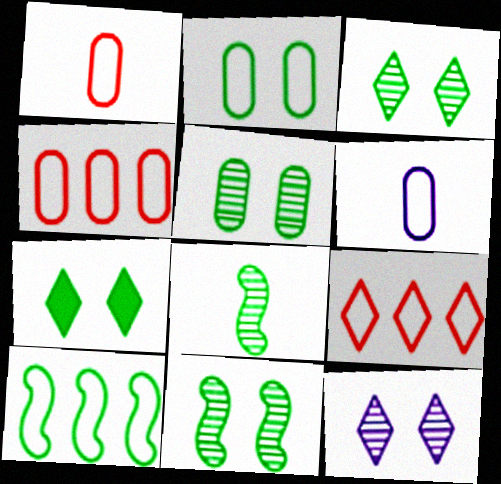[[2, 4, 6], 
[2, 7, 11], 
[3, 5, 11]]